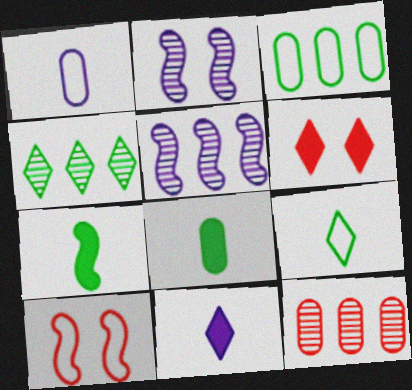[[4, 5, 12], 
[5, 7, 10]]